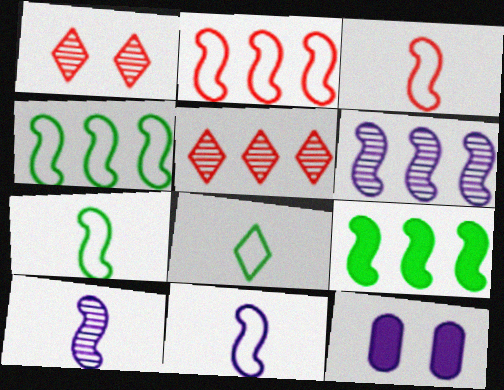[[2, 6, 9], 
[3, 7, 11], 
[5, 7, 12]]